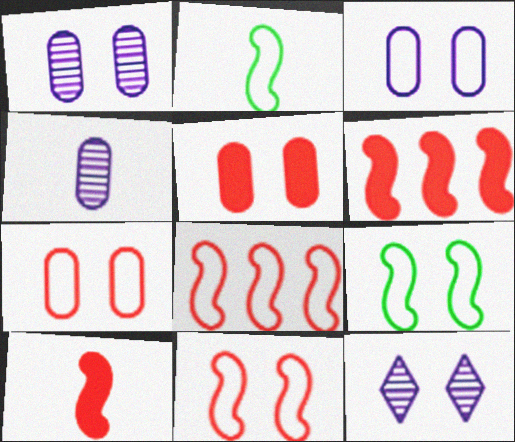[[5, 9, 12]]